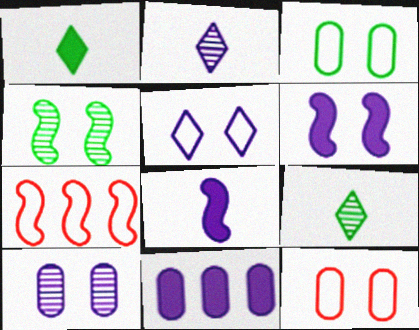[[1, 7, 10], 
[4, 7, 8], 
[5, 6, 10]]